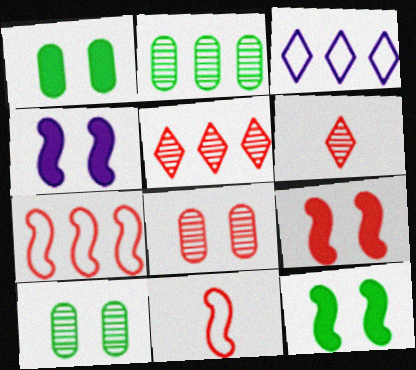[[4, 9, 12]]